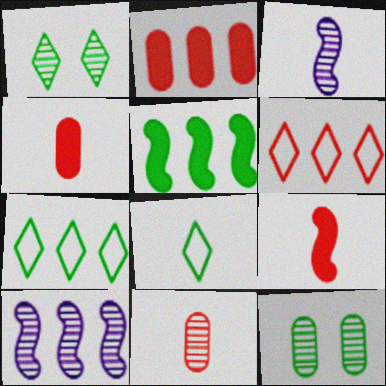[[1, 10, 11], 
[2, 7, 10], 
[3, 4, 8], 
[5, 8, 12]]